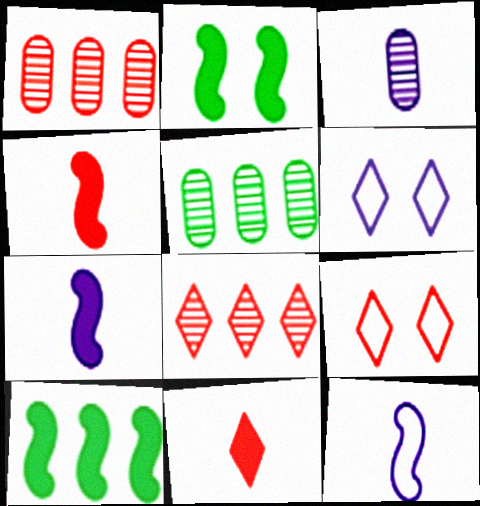[[1, 4, 9], 
[3, 9, 10], 
[4, 5, 6], 
[5, 7, 9], 
[8, 9, 11]]